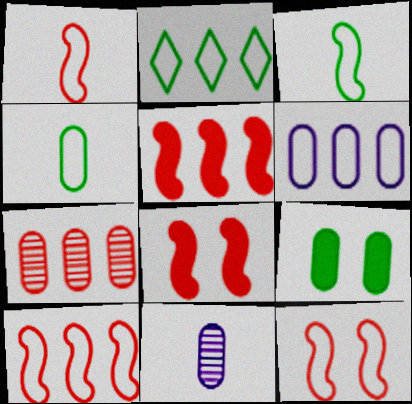[[1, 10, 12], 
[2, 6, 10], 
[2, 8, 11]]